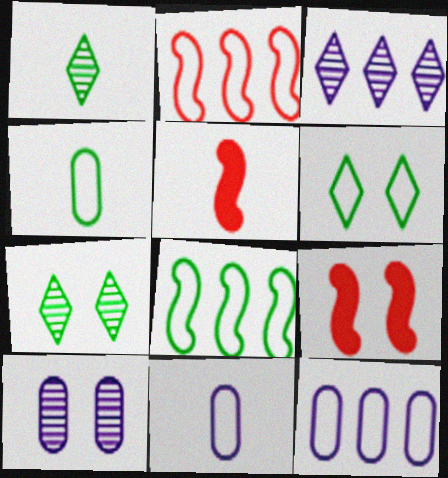[[1, 5, 11], 
[1, 9, 12], 
[2, 6, 11], 
[3, 4, 9], 
[4, 6, 8], 
[5, 7, 12], 
[6, 9, 10]]